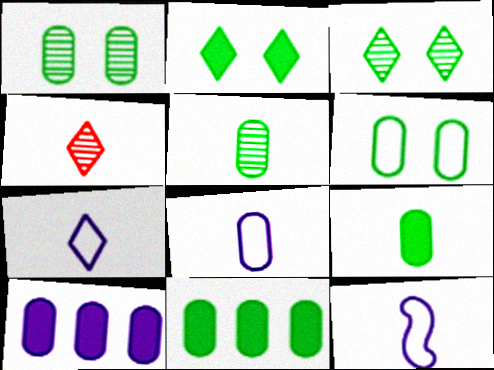[[4, 9, 12], 
[5, 6, 11], 
[7, 8, 12]]